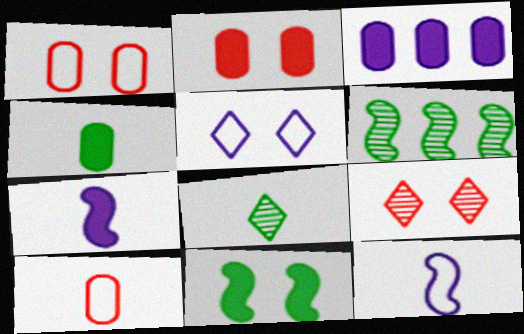[[2, 3, 4], 
[7, 8, 10]]